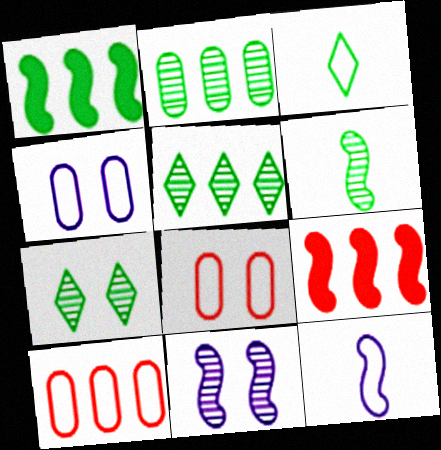[[2, 6, 7]]